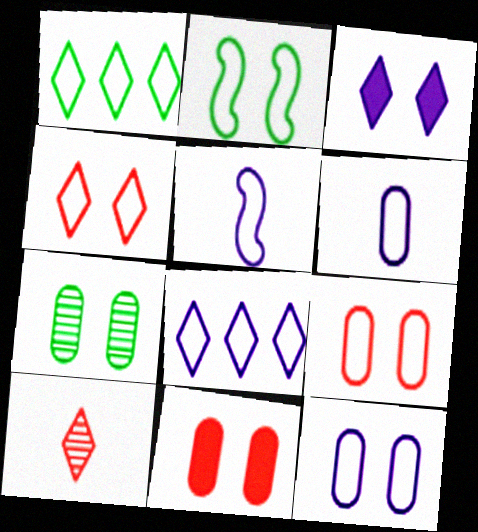[[1, 3, 10], 
[1, 5, 9], 
[2, 4, 12], 
[5, 8, 12], 
[7, 11, 12]]